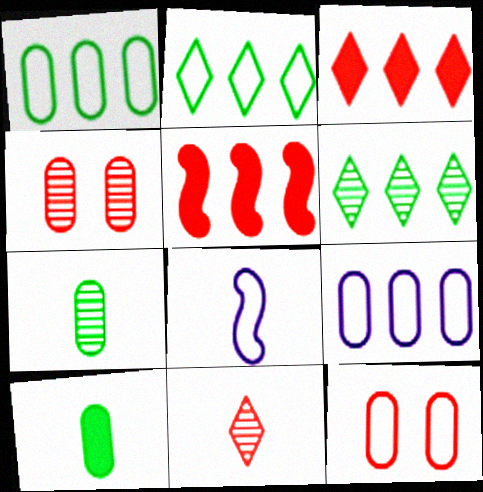[[2, 8, 12], 
[4, 9, 10], 
[5, 6, 9], 
[5, 11, 12], 
[8, 10, 11]]